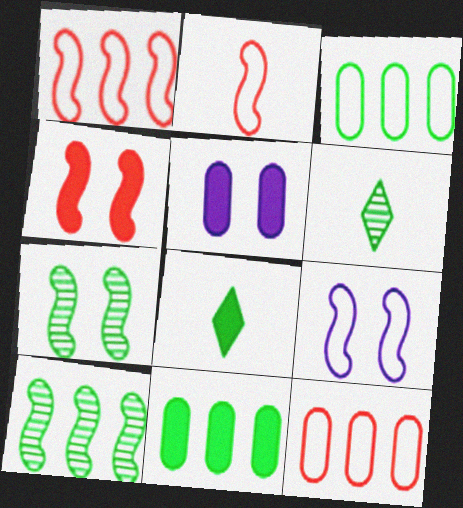[[1, 5, 6], 
[3, 7, 8], 
[4, 7, 9]]